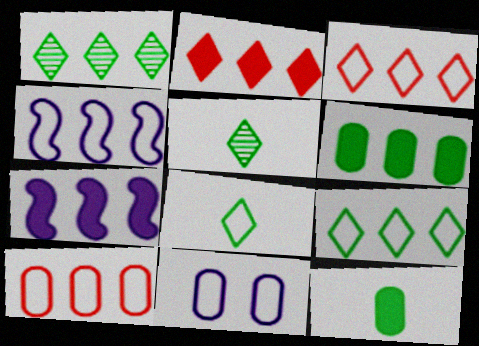[[1, 7, 10], 
[2, 6, 7], 
[4, 9, 10]]